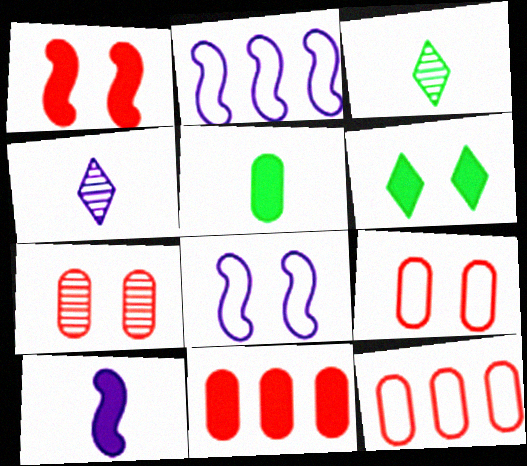[[3, 8, 11], 
[6, 7, 8], 
[6, 10, 11]]